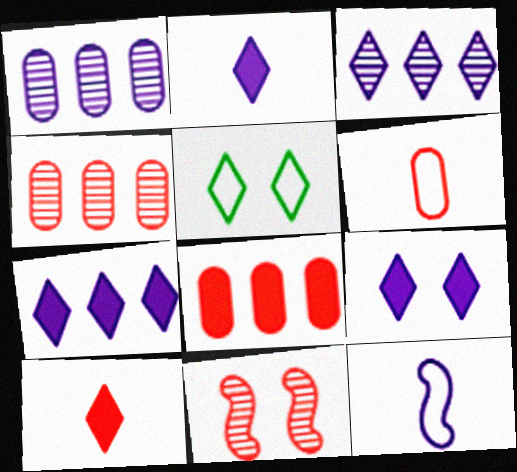[[1, 9, 12], 
[2, 7, 9], 
[3, 5, 10]]